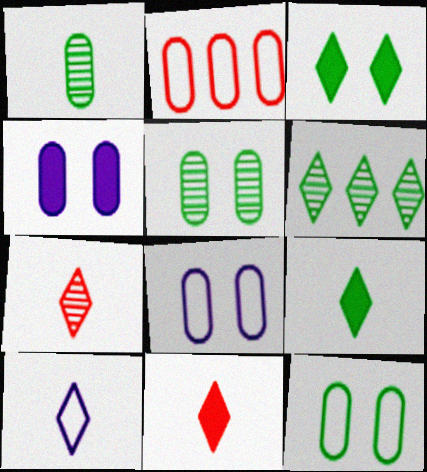[[1, 2, 4], 
[7, 9, 10]]